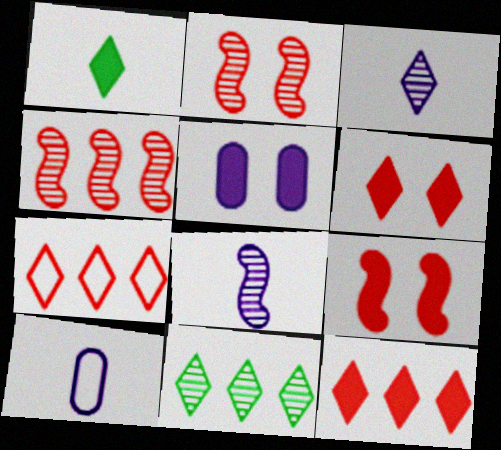[[9, 10, 11]]